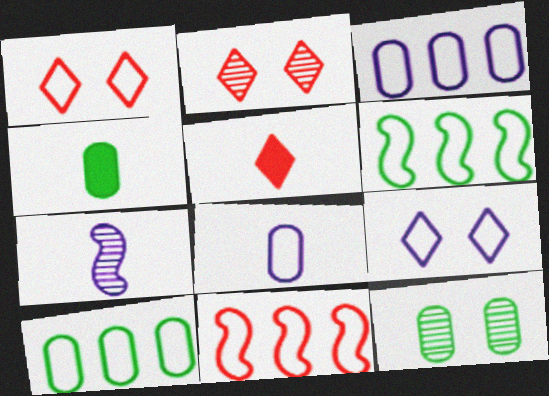[[1, 6, 8], 
[4, 10, 12]]